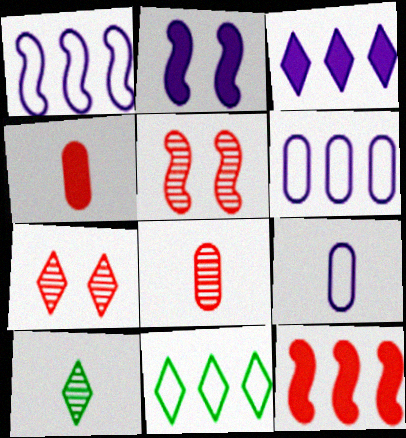[[2, 8, 11]]